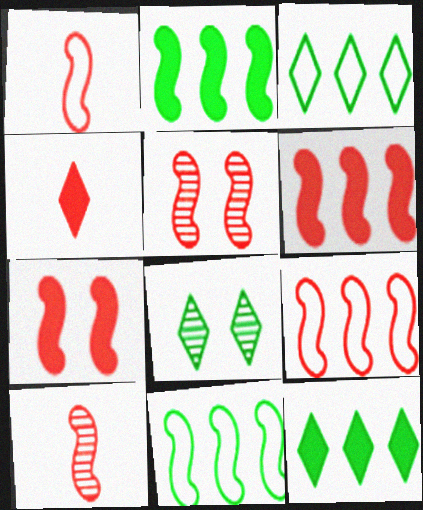[[1, 5, 6], 
[7, 9, 10]]